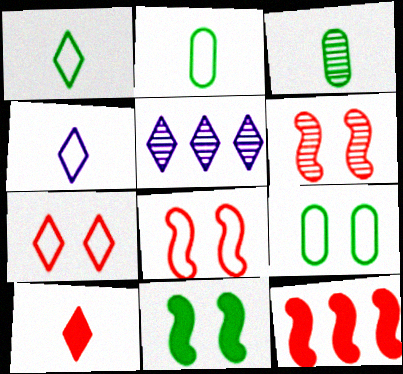[[3, 5, 6]]